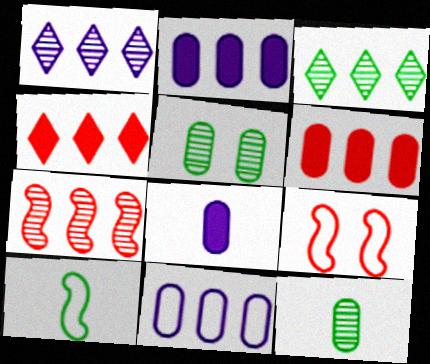[[3, 8, 9]]